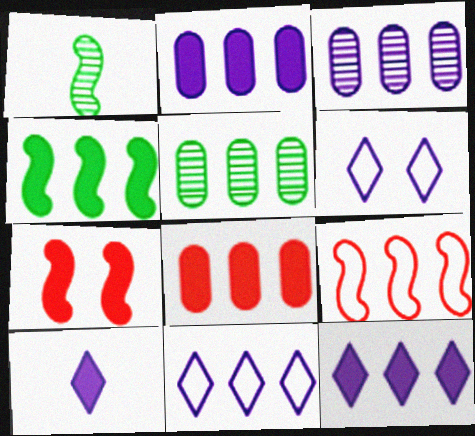[[1, 6, 8], 
[4, 8, 12], 
[5, 9, 12]]